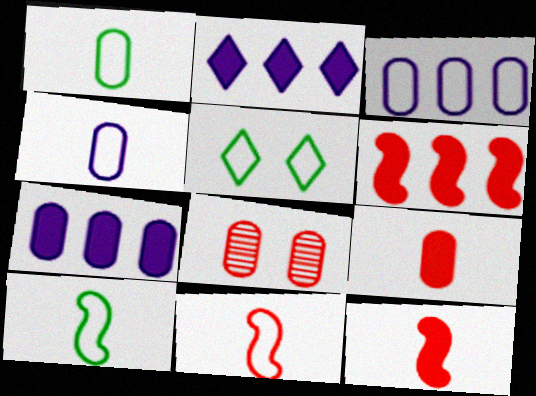[[1, 7, 8], 
[2, 8, 10], 
[3, 5, 11]]